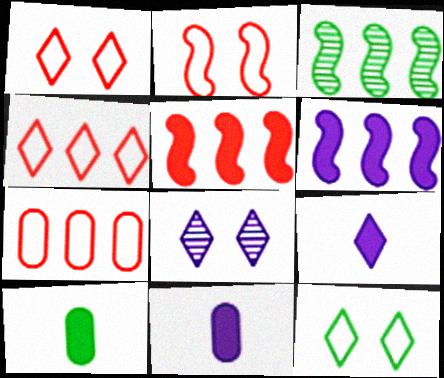[[1, 3, 11], 
[3, 10, 12]]